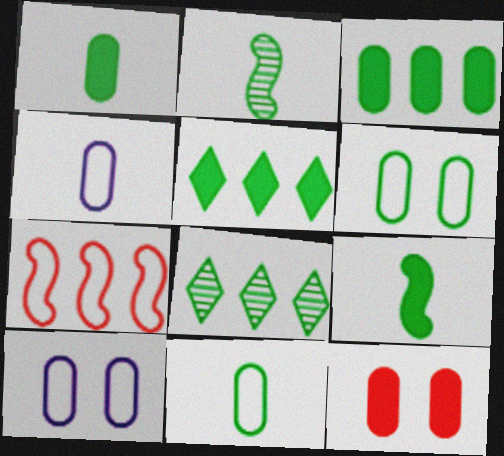[[2, 5, 6], 
[6, 8, 9]]